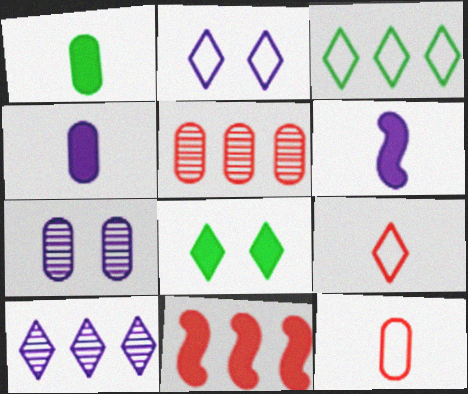[[2, 3, 9], 
[4, 8, 11], 
[8, 9, 10]]